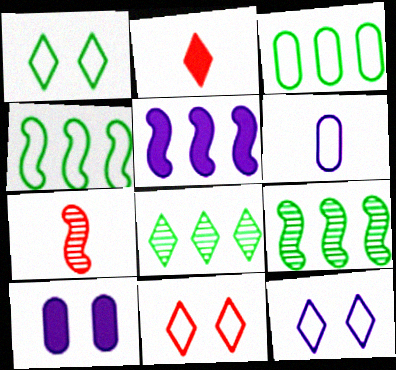[[1, 11, 12], 
[2, 8, 12], 
[4, 6, 11]]